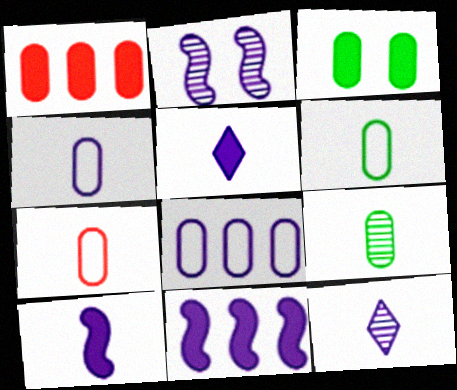[[2, 5, 8], 
[4, 6, 7], 
[4, 10, 12]]